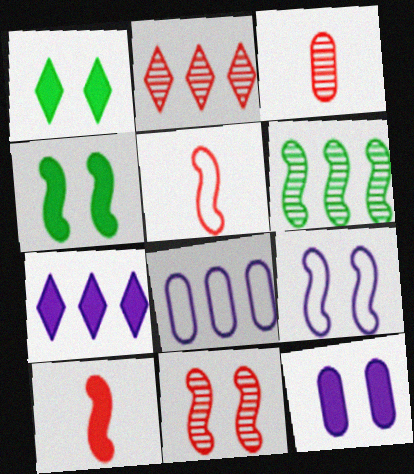[[2, 3, 11], 
[4, 9, 11], 
[6, 9, 10]]